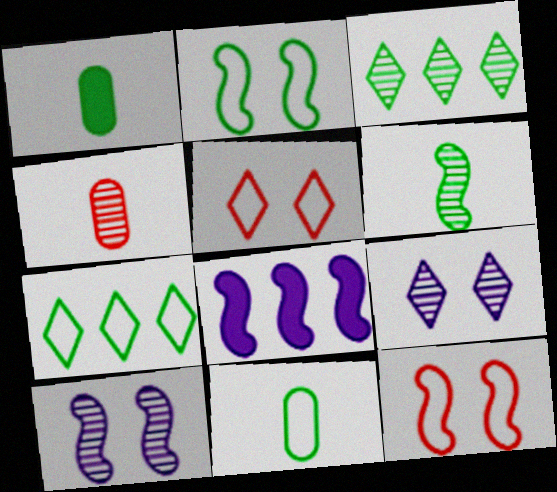[[1, 2, 3], 
[2, 7, 11], 
[3, 4, 10], 
[6, 8, 12]]